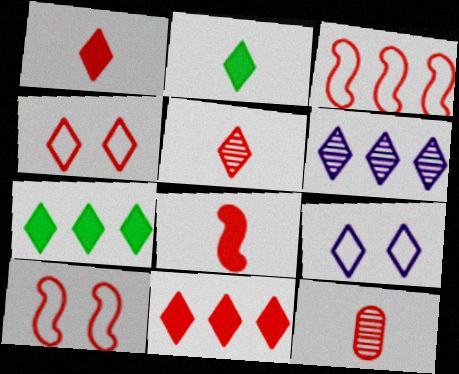[[2, 4, 6], 
[4, 5, 11], 
[5, 7, 9], 
[10, 11, 12]]